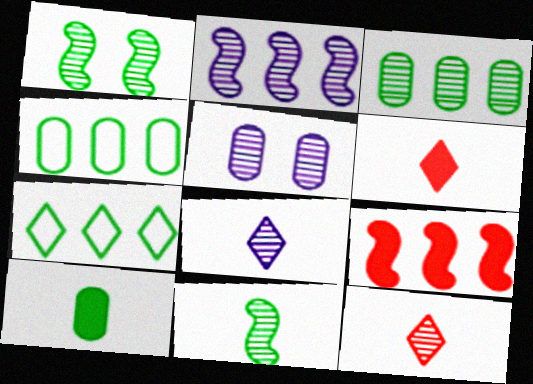[[1, 7, 10], 
[2, 5, 8]]